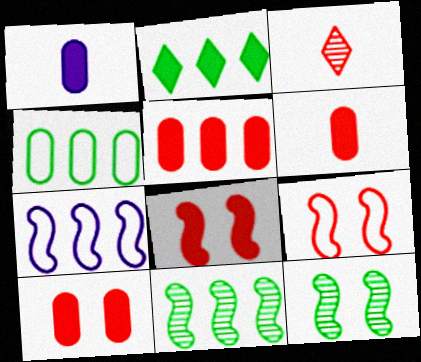[[1, 2, 8], 
[2, 4, 11], 
[3, 5, 9], 
[5, 6, 10]]